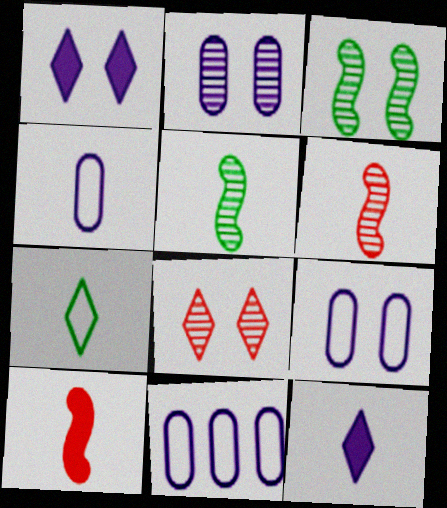[[2, 3, 8], 
[4, 9, 11]]